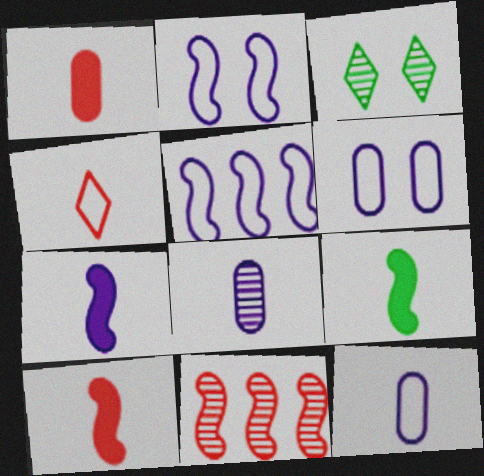[[1, 3, 5], 
[2, 9, 11], 
[3, 8, 11], 
[4, 8, 9], 
[7, 9, 10]]